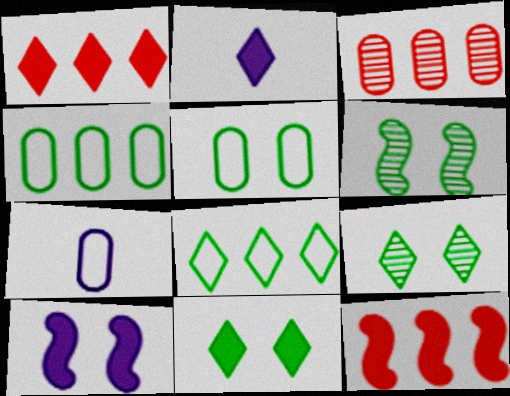[[1, 2, 11], 
[1, 6, 7], 
[5, 6, 11], 
[7, 9, 12]]